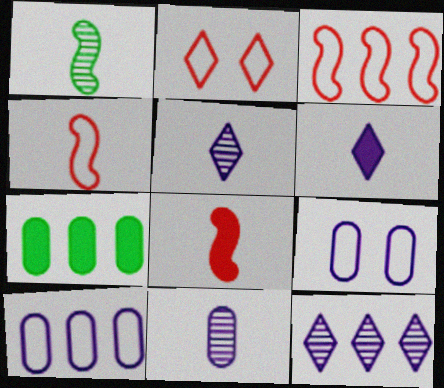[[3, 7, 12]]